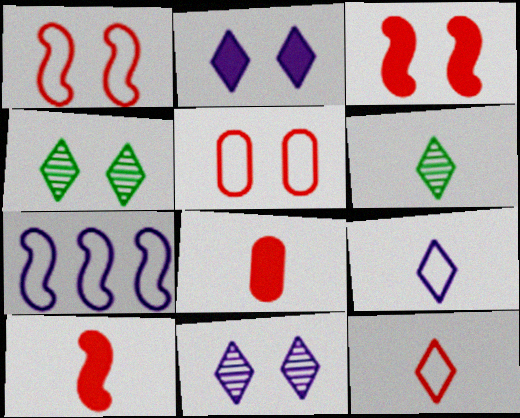[[4, 7, 8]]